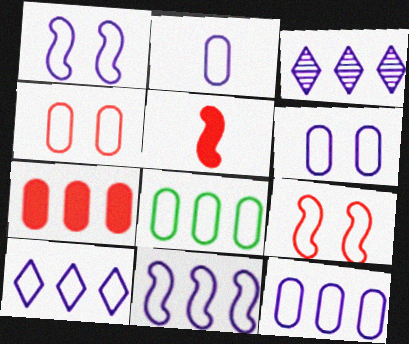[[1, 2, 10], 
[2, 4, 8], 
[2, 6, 12], 
[10, 11, 12]]